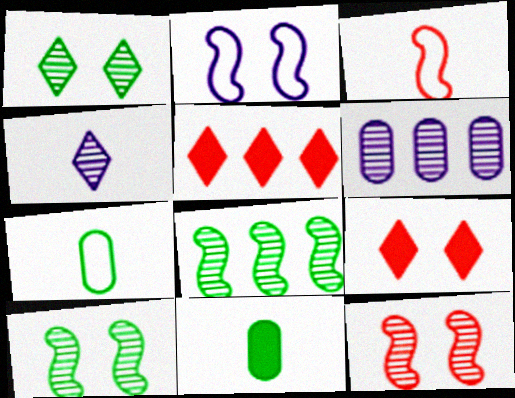[[3, 4, 11]]